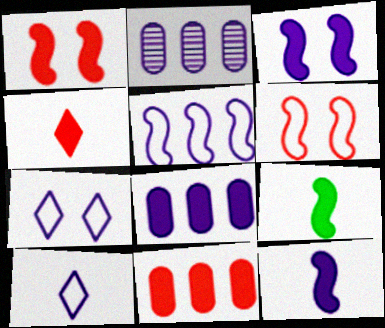[[1, 4, 11], 
[2, 3, 10], 
[2, 7, 12]]